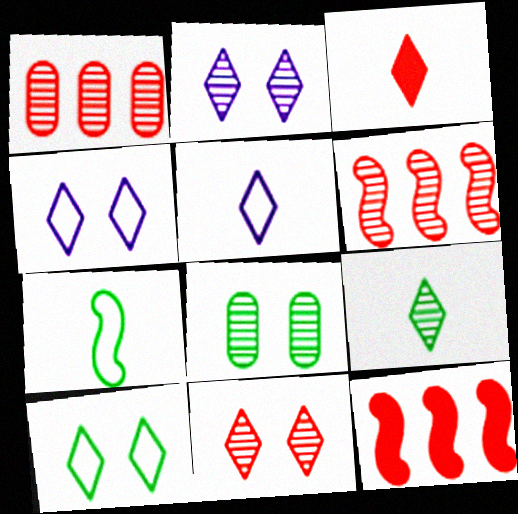[[3, 5, 9], 
[5, 8, 12]]